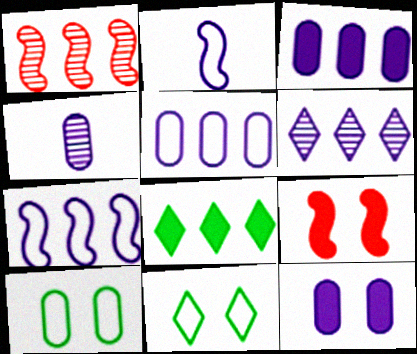[[1, 5, 8], 
[2, 6, 12], 
[3, 6, 7], 
[4, 5, 12]]